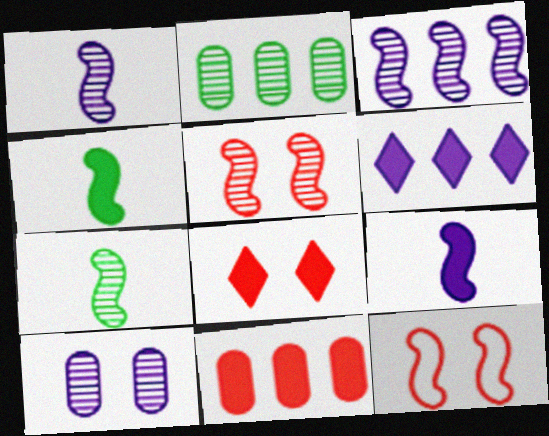[[3, 4, 12], 
[3, 5, 7]]